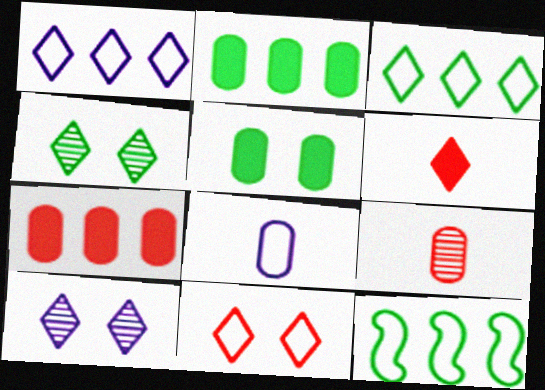[[1, 4, 6], 
[3, 6, 10], 
[8, 11, 12]]